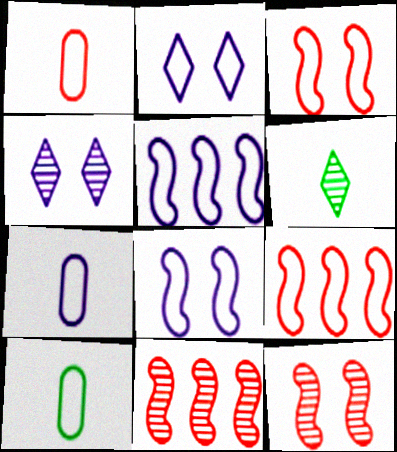[[1, 7, 10], 
[2, 5, 7], 
[2, 9, 10]]